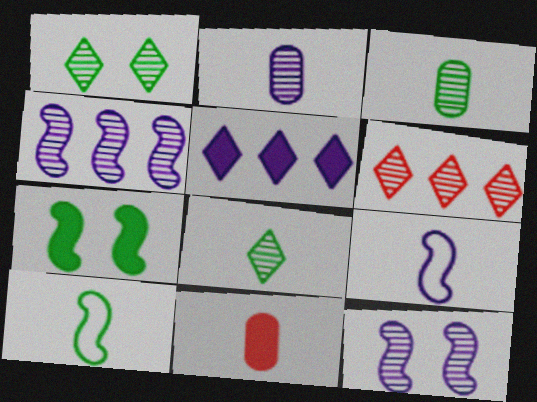[[3, 6, 12], 
[5, 7, 11], 
[8, 9, 11]]